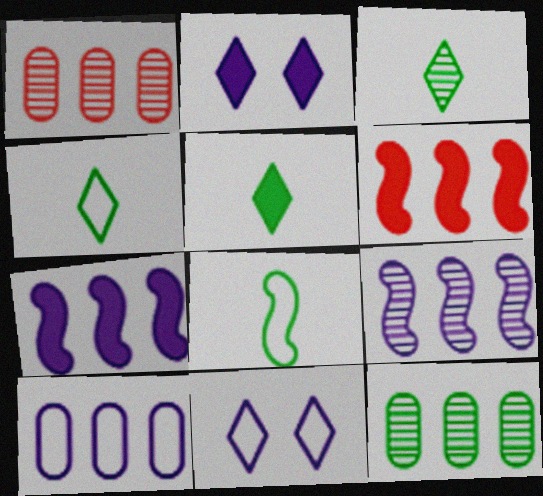[[1, 2, 8], 
[3, 4, 5]]